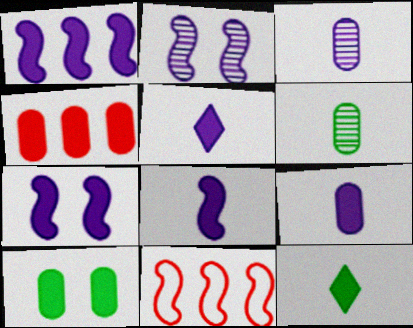[[1, 7, 8], 
[4, 7, 12], 
[4, 9, 10], 
[5, 8, 9]]